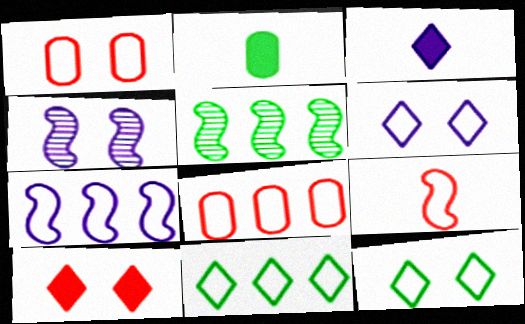[[1, 3, 5], 
[2, 5, 12], 
[7, 8, 11]]